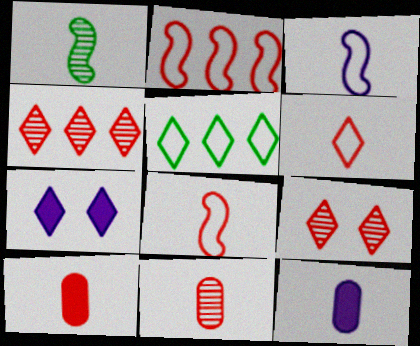[[1, 6, 12], 
[2, 9, 10]]